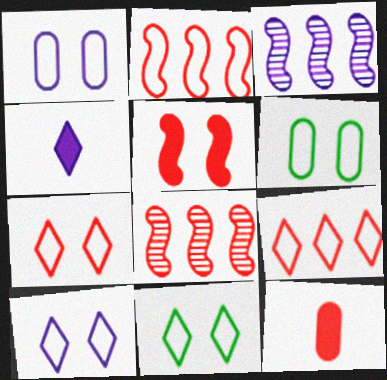[[1, 3, 4], 
[3, 11, 12], 
[4, 6, 8], 
[7, 8, 12], 
[7, 10, 11]]